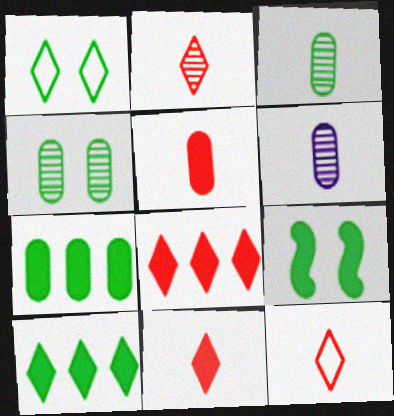[[1, 4, 9], 
[2, 11, 12]]